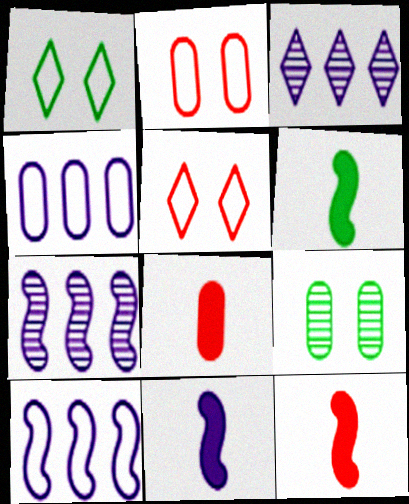[[1, 7, 8], 
[2, 3, 6], 
[4, 8, 9], 
[6, 11, 12]]